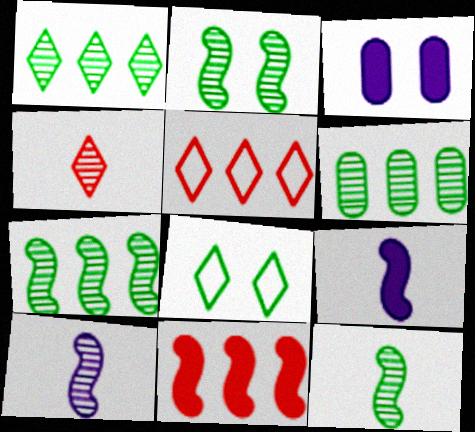[[1, 6, 7], 
[2, 7, 12], 
[3, 5, 12]]